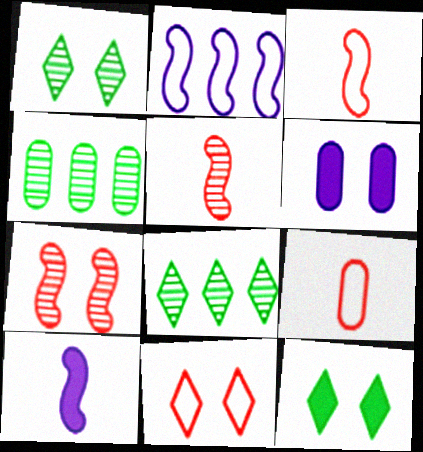[[3, 6, 8], 
[4, 6, 9], 
[4, 10, 11]]